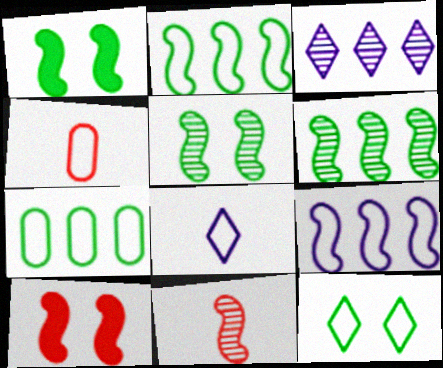[[1, 3, 4], 
[1, 9, 11], 
[4, 9, 12]]